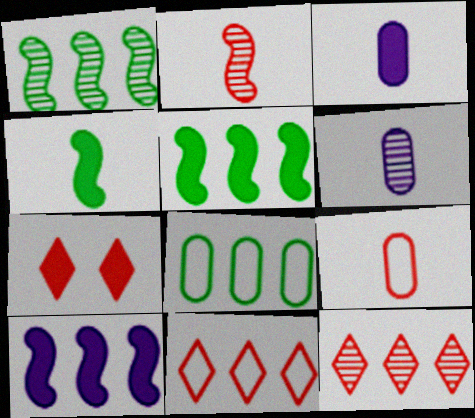[[3, 5, 7], 
[8, 10, 12]]